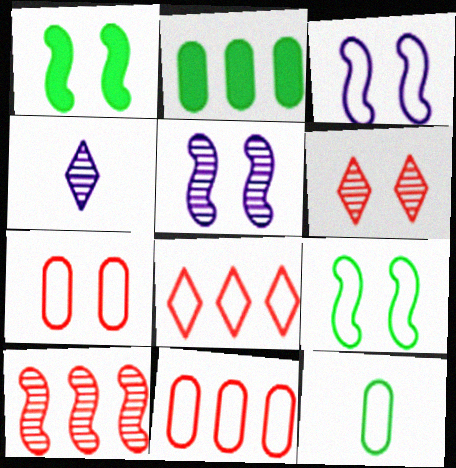[[1, 4, 11], 
[3, 8, 12]]